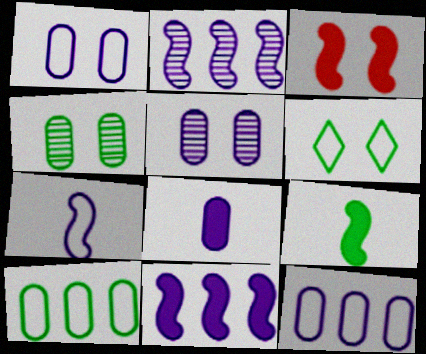[[3, 5, 6], 
[3, 9, 11], 
[5, 8, 12]]